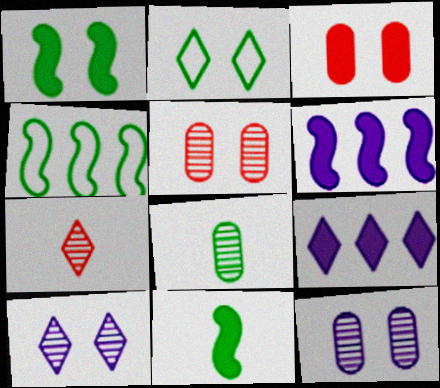[[2, 7, 9], 
[3, 9, 11]]